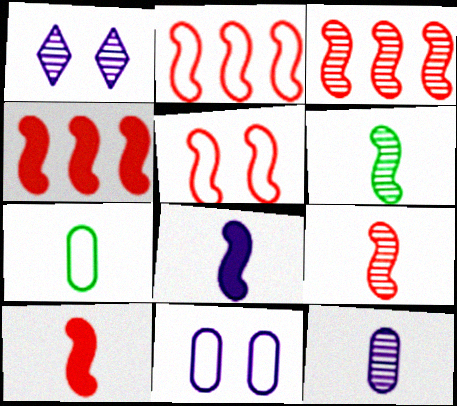[[1, 4, 7], 
[2, 3, 4], 
[3, 5, 10], 
[4, 5, 9]]